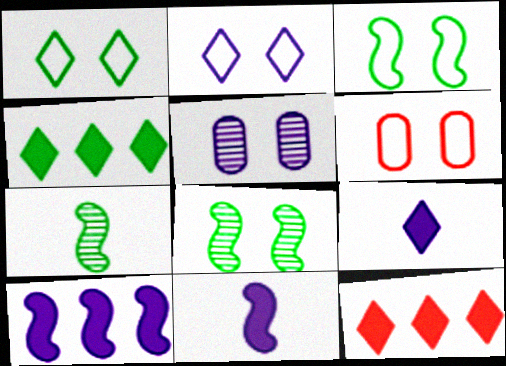[[2, 3, 6]]